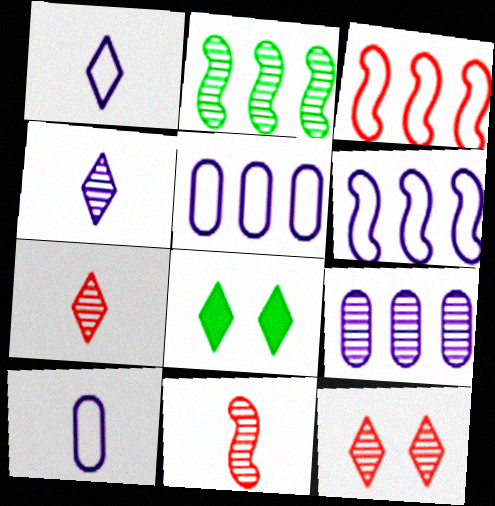[[5, 8, 11]]